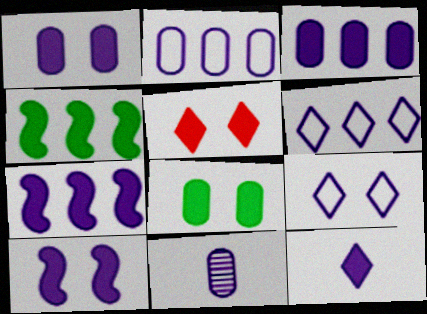[[1, 2, 11], 
[1, 7, 12], 
[3, 10, 12], 
[5, 8, 10], 
[6, 10, 11], 
[7, 9, 11]]